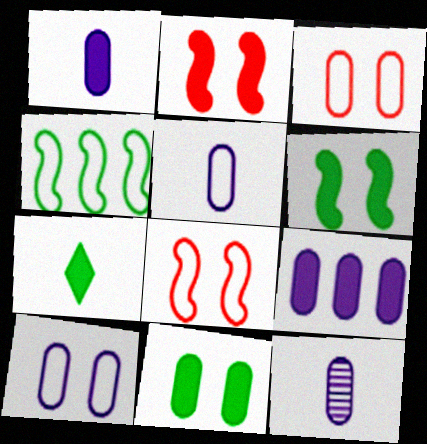[[1, 5, 12], 
[2, 7, 9], 
[9, 10, 12]]